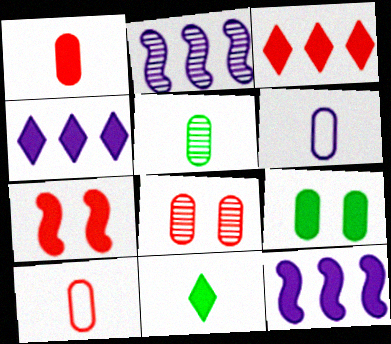[[1, 3, 7], 
[1, 5, 6]]